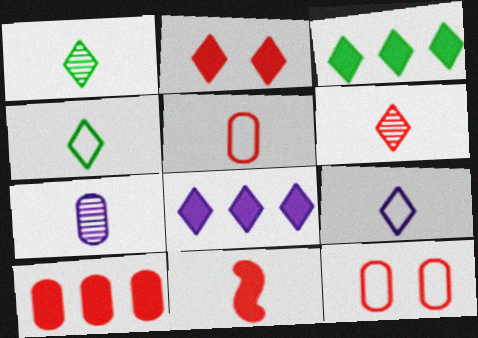[[2, 10, 11], 
[4, 7, 11], 
[5, 6, 11]]